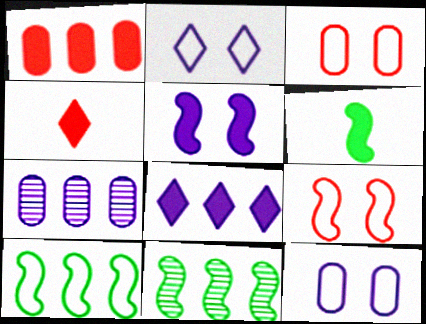[[4, 11, 12]]